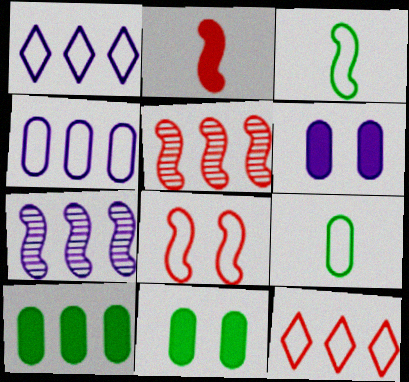[[1, 5, 10], 
[1, 8, 9], 
[2, 5, 8], 
[7, 10, 12]]